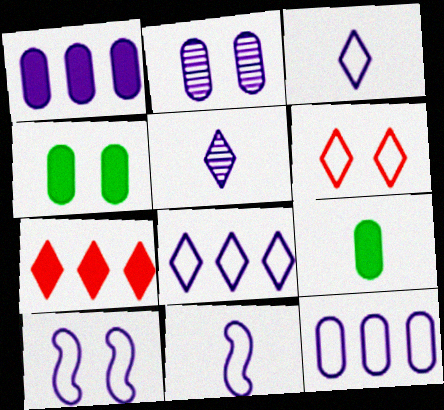[[1, 5, 10], 
[3, 10, 12]]